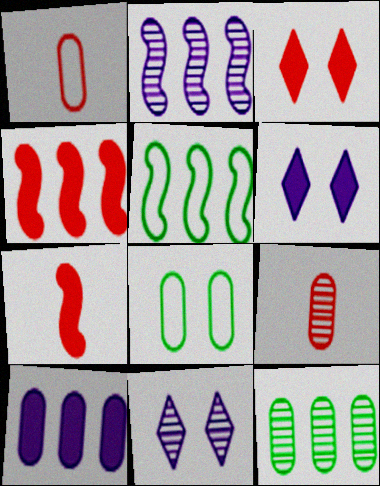[[2, 4, 5], 
[5, 6, 9], 
[8, 9, 10]]